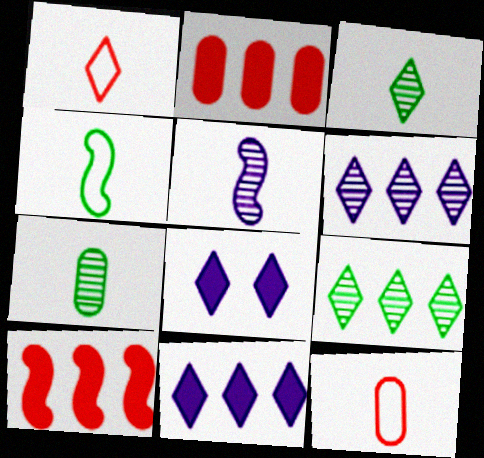[[1, 8, 9]]